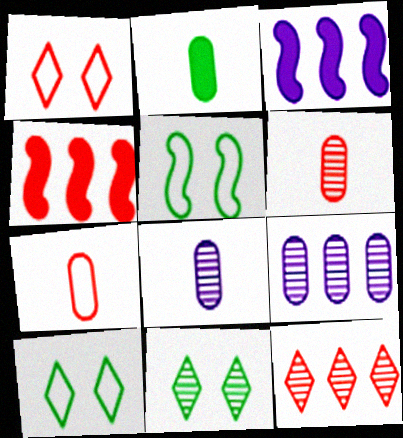[[1, 4, 6], 
[2, 7, 8], 
[3, 6, 10], 
[3, 7, 11], 
[4, 8, 10]]